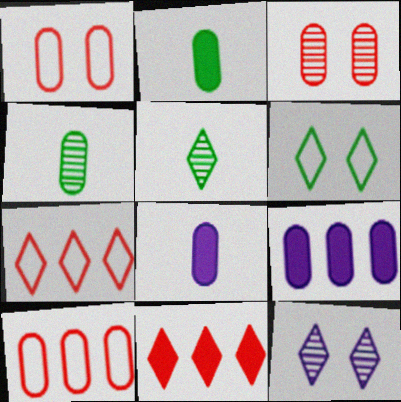[[1, 4, 9]]